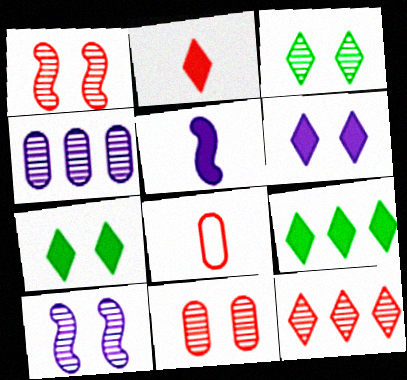[[2, 6, 9], 
[3, 10, 11], 
[8, 9, 10]]